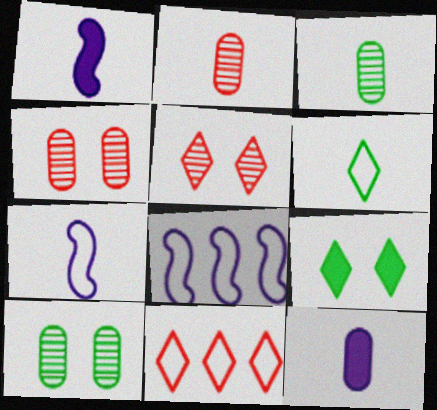[[1, 2, 6], 
[1, 10, 11], 
[2, 8, 9]]